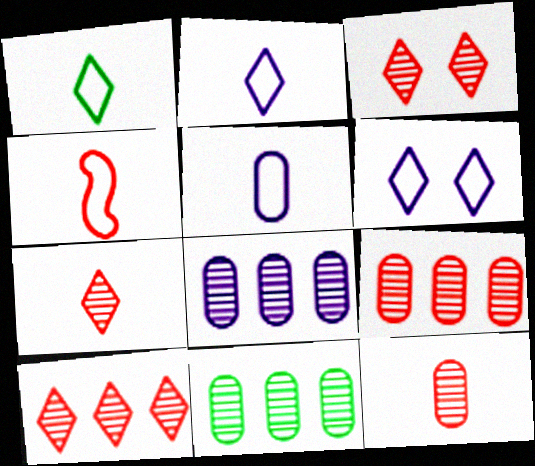[[1, 4, 5], 
[3, 7, 10], 
[8, 9, 11]]